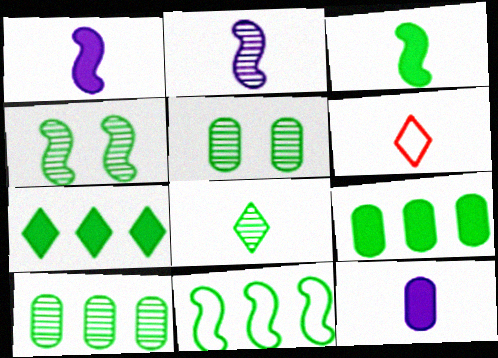[[3, 4, 11], 
[4, 8, 10], 
[7, 10, 11]]